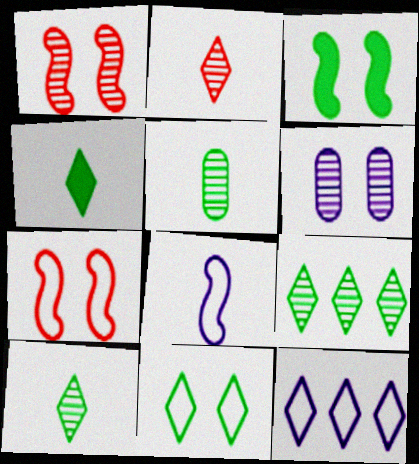[[4, 9, 11]]